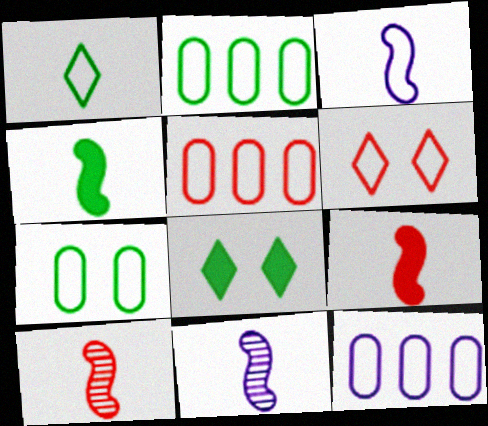[[2, 3, 6], 
[2, 5, 12], 
[3, 4, 10], 
[5, 8, 11], 
[8, 10, 12]]